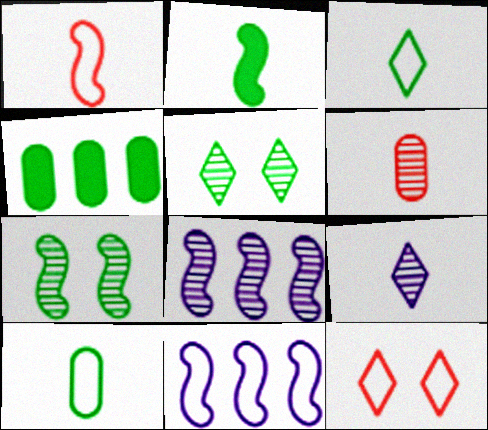[[3, 4, 7], 
[5, 6, 8], 
[10, 11, 12]]